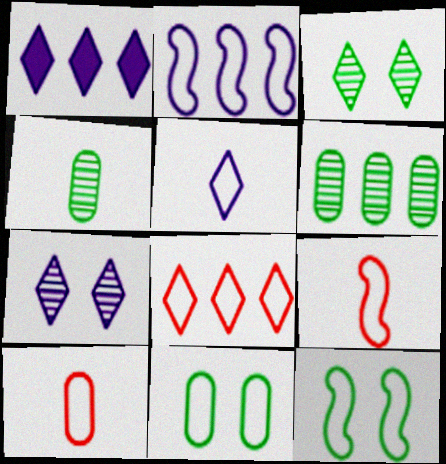[[1, 5, 7], 
[2, 9, 12]]